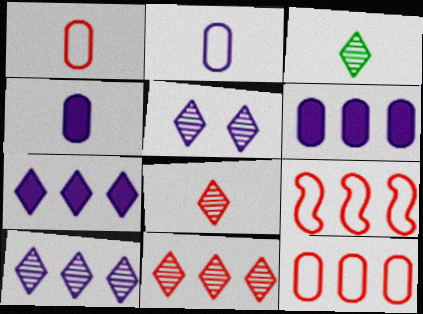[[3, 5, 11]]